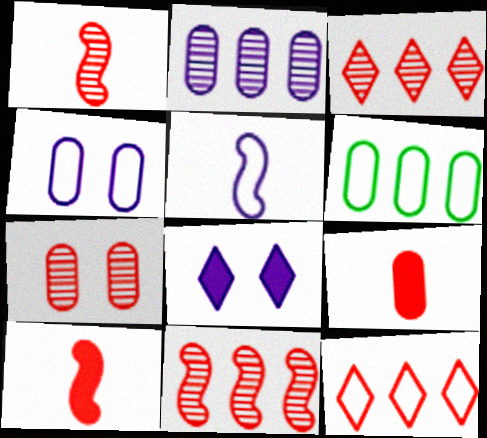[[1, 3, 7], 
[1, 6, 8], 
[2, 5, 8], 
[7, 10, 12]]